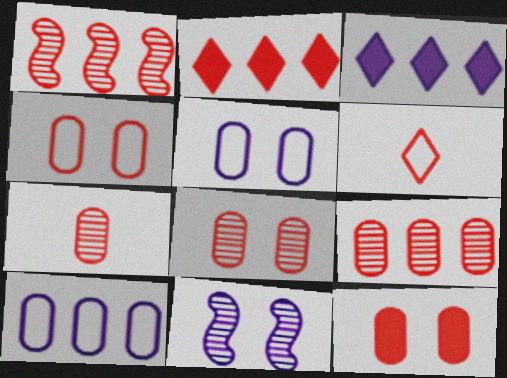[[1, 6, 12], 
[4, 8, 12], 
[7, 8, 9]]